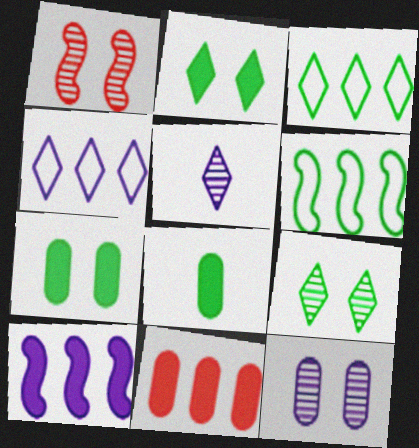[[1, 4, 8], 
[1, 9, 12], 
[6, 8, 9]]